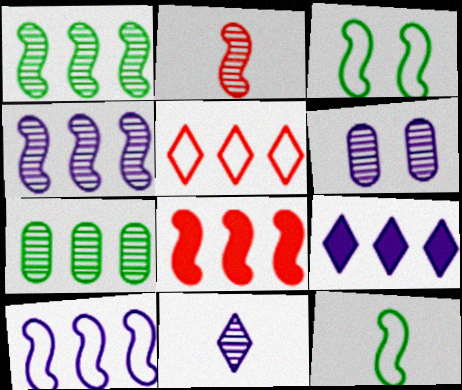[[1, 8, 10], 
[4, 6, 11]]